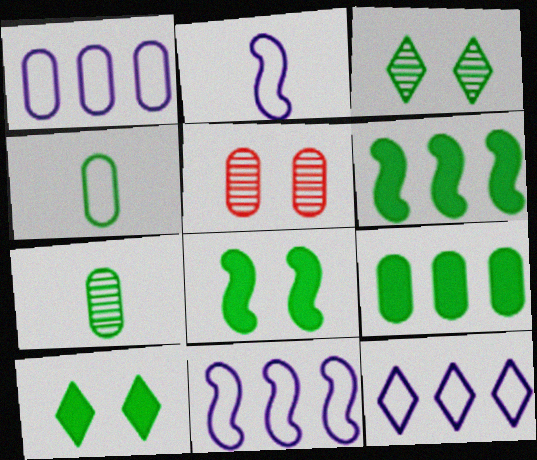[[1, 11, 12], 
[3, 4, 6]]